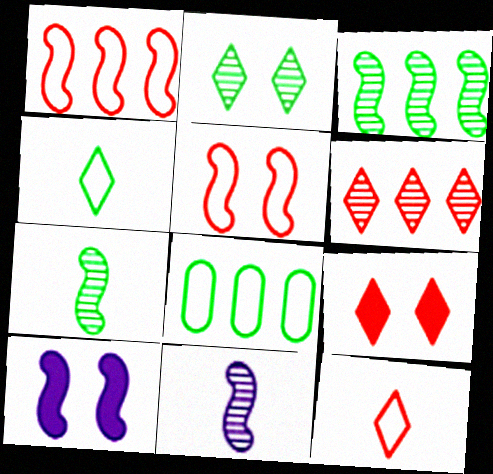[[1, 7, 10], 
[6, 9, 12], 
[8, 9, 11]]